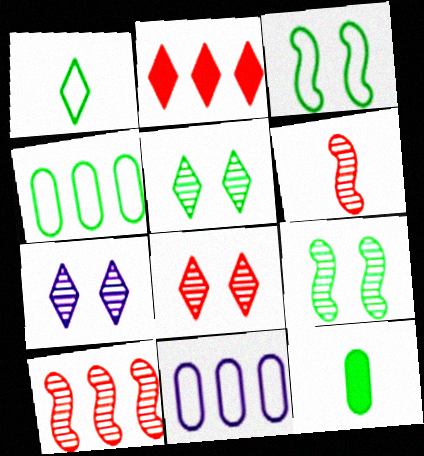[[1, 2, 7], 
[1, 3, 4], 
[5, 7, 8]]